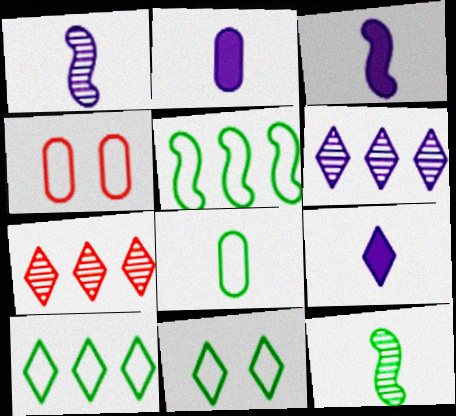[[2, 3, 9], 
[5, 8, 11], 
[7, 9, 11]]